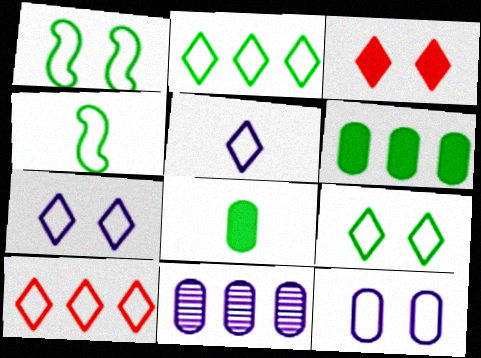[[3, 4, 11], 
[4, 10, 12], 
[5, 9, 10]]